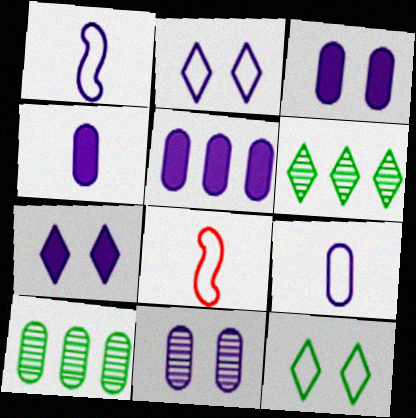[[3, 4, 5], 
[3, 6, 8], 
[5, 9, 11], 
[7, 8, 10]]